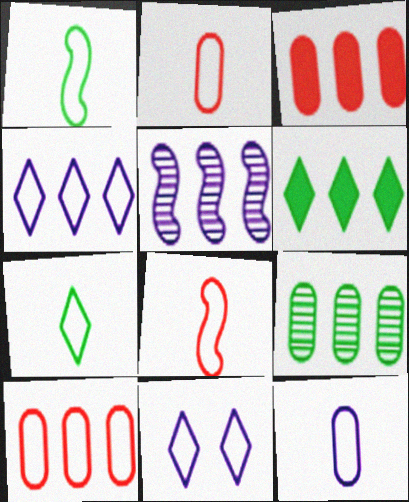[[1, 10, 11], 
[5, 6, 10], 
[7, 8, 12]]